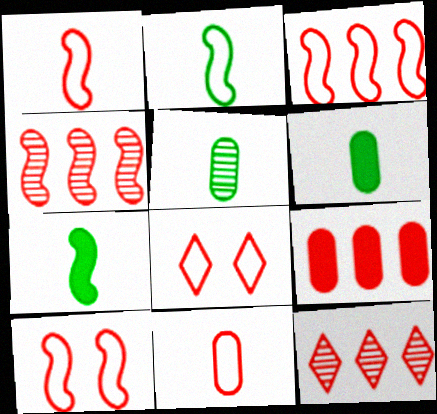[[1, 3, 10], 
[3, 8, 11], 
[3, 9, 12]]